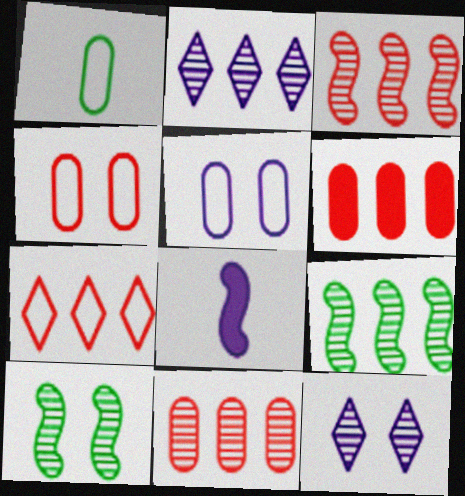[[2, 5, 8], 
[2, 9, 11], 
[3, 6, 7]]